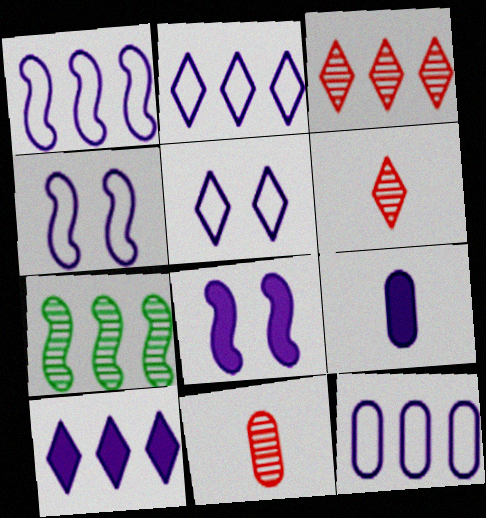[[1, 2, 12], 
[8, 9, 10]]